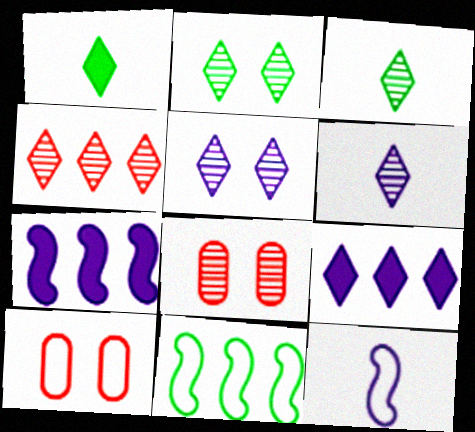[[2, 4, 6], 
[3, 4, 5], 
[3, 7, 10]]